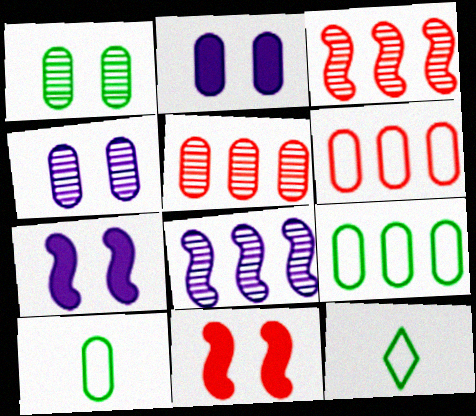[[2, 3, 12], 
[2, 5, 10], 
[5, 7, 12]]